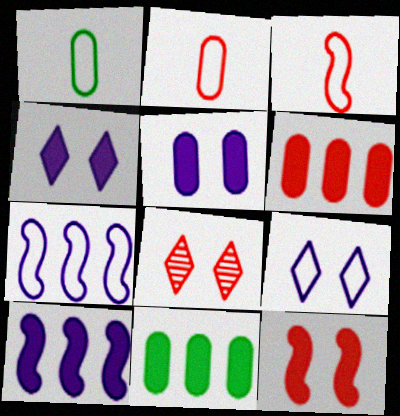[[1, 8, 10], 
[3, 6, 8]]